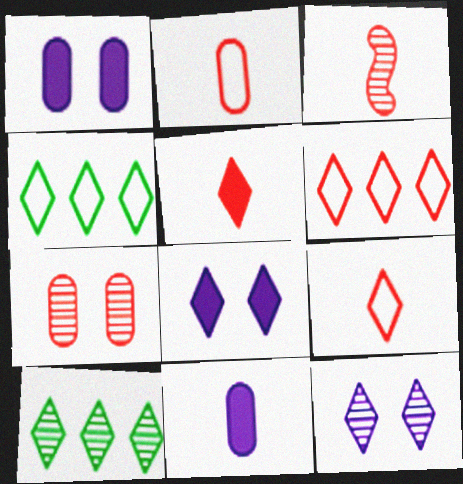[[1, 3, 4], 
[2, 3, 5], 
[4, 5, 12], 
[8, 9, 10]]